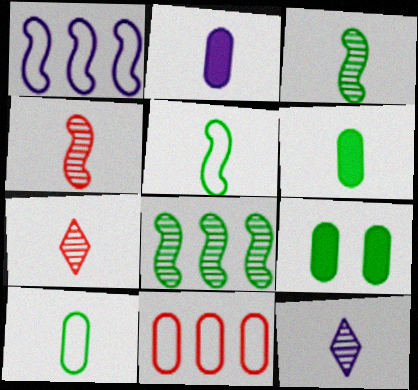[[1, 7, 9], 
[2, 5, 7]]